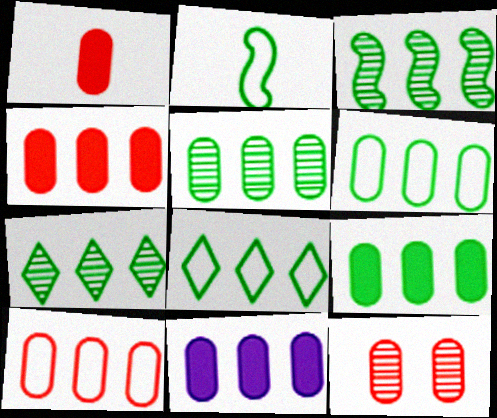[[1, 10, 12], 
[3, 5, 7], 
[3, 8, 9], 
[4, 9, 11], 
[5, 6, 9], 
[5, 10, 11]]